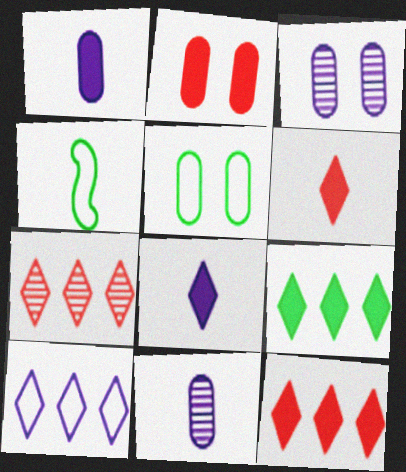[[2, 3, 5], 
[3, 4, 12], 
[4, 6, 11], 
[7, 9, 10]]